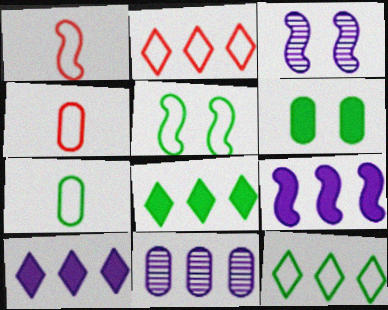[[3, 4, 8], 
[4, 6, 11], 
[5, 7, 12]]